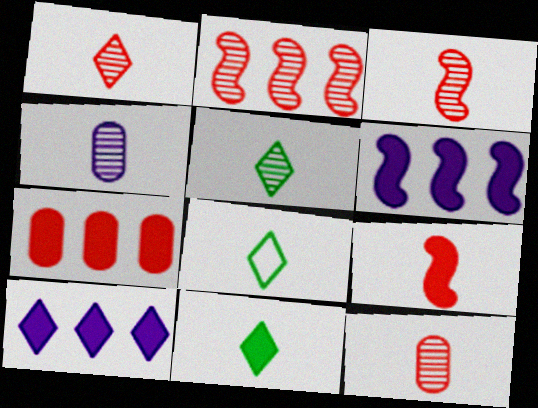[[1, 3, 12], 
[3, 4, 5], 
[4, 8, 9], 
[5, 8, 11]]